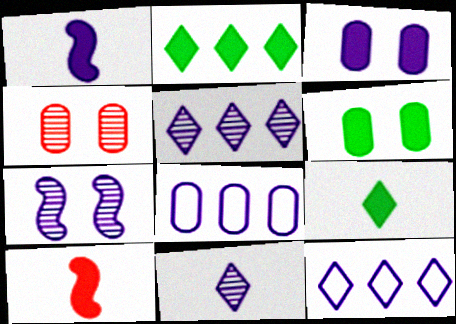[[2, 3, 10]]